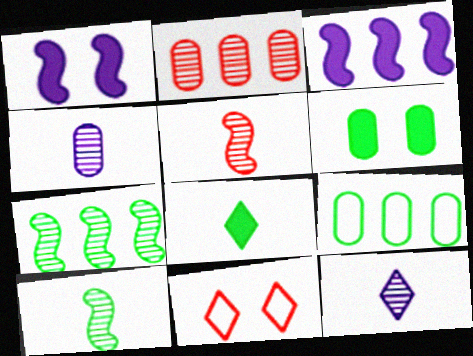[]